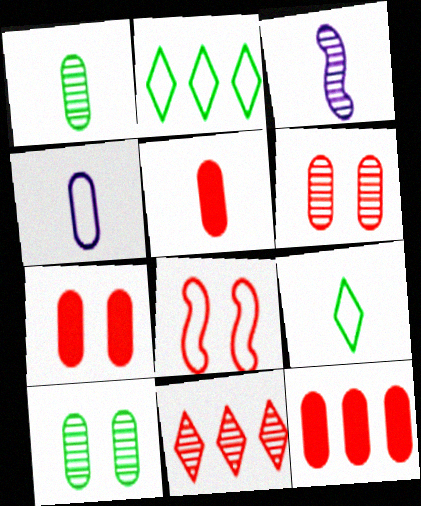[[1, 4, 5], 
[2, 3, 7], 
[2, 4, 8], 
[3, 5, 9], 
[3, 10, 11], 
[4, 10, 12], 
[5, 7, 12], 
[5, 8, 11]]